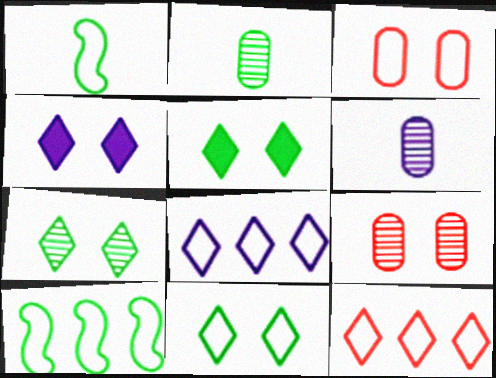[[1, 3, 8], 
[2, 5, 10], 
[5, 7, 11]]